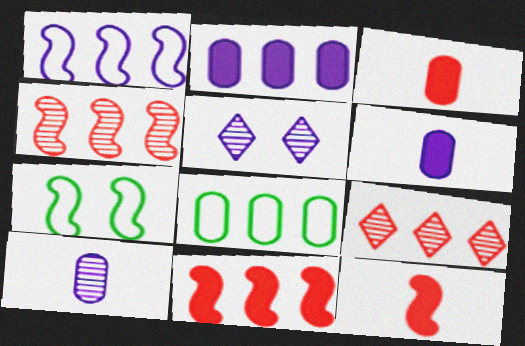[[1, 5, 6], 
[5, 8, 12], 
[6, 7, 9]]